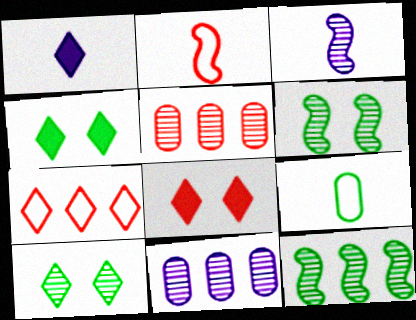[[1, 7, 10], 
[2, 4, 11], 
[2, 5, 8], 
[3, 5, 10], 
[4, 9, 12]]